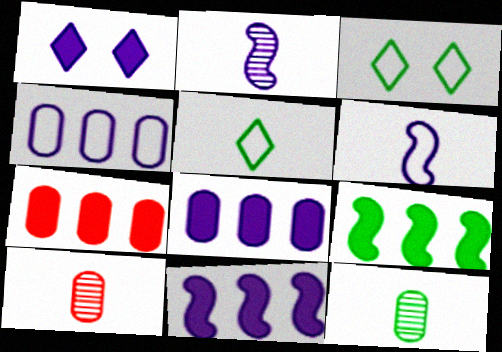[[1, 2, 4], 
[2, 3, 7], 
[3, 9, 12], 
[3, 10, 11]]